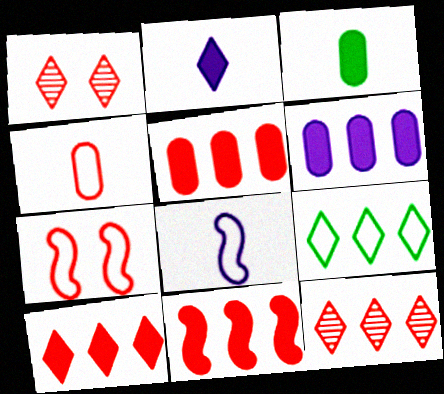[[1, 2, 9], 
[1, 4, 11], 
[5, 10, 11]]